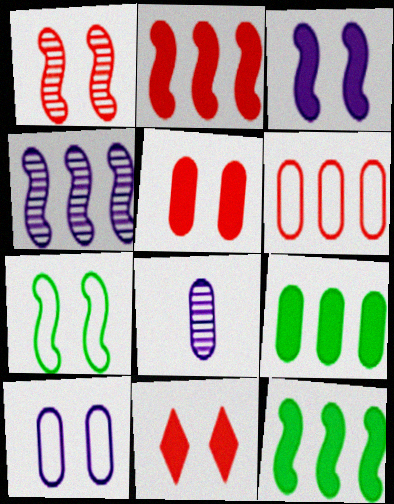[[1, 3, 7]]